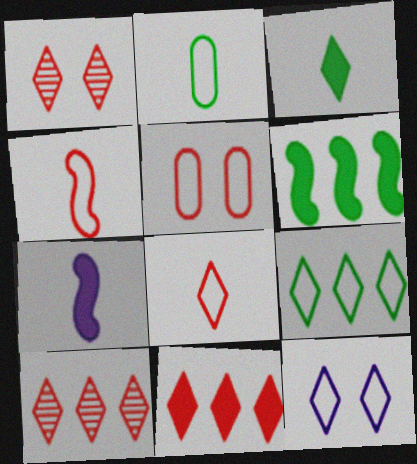[[1, 8, 11], 
[3, 10, 12], 
[8, 9, 12]]